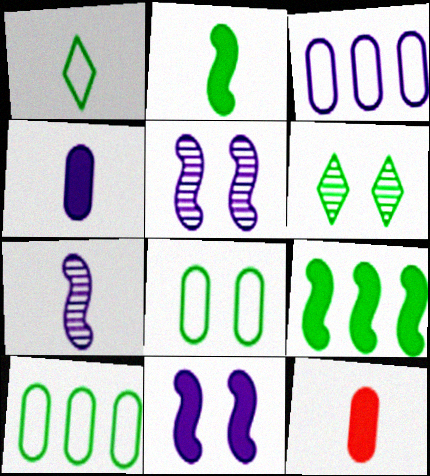[[1, 7, 12], 
[2, 6, 10]]